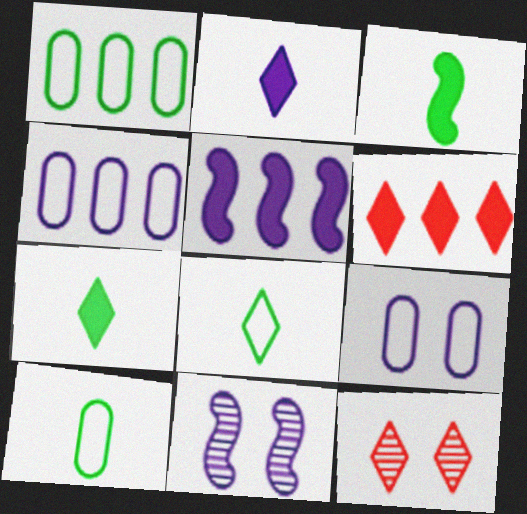[[2, 4, 11], 
[3, 4, 12], 
[5, 10, 12], 
[6, 10, 11]]